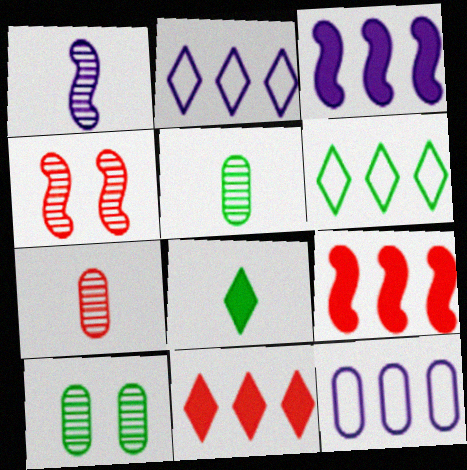[[4, 8, 12]]